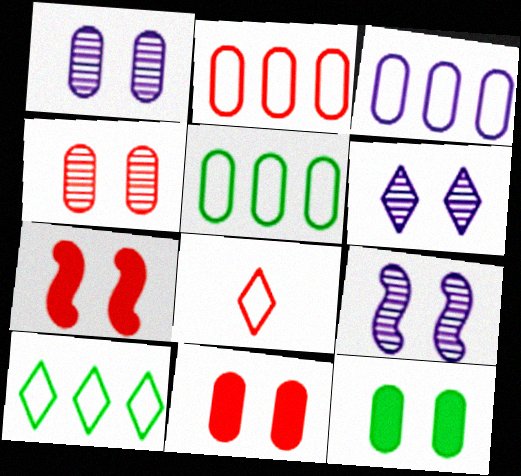[[1, 6, 9], 
[2, 3, 5]]